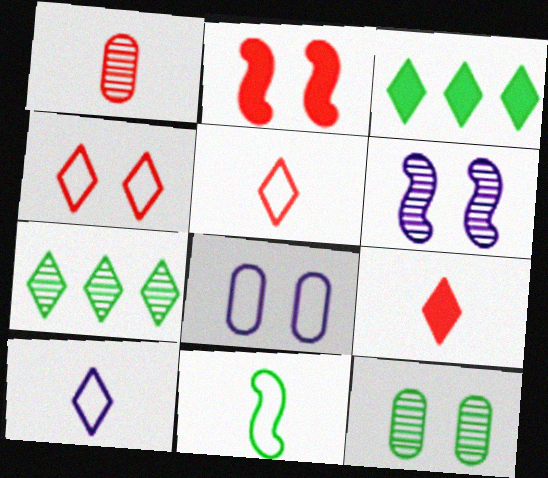[[1, 6, 7], 
[3, 11, 12]]